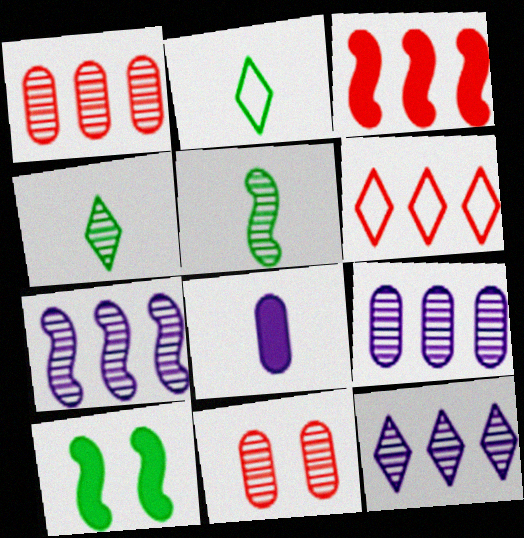[[1, 3, 6], 
[4, 7, 11], 
[5, 11, 12], 
[7, 9, 12]]